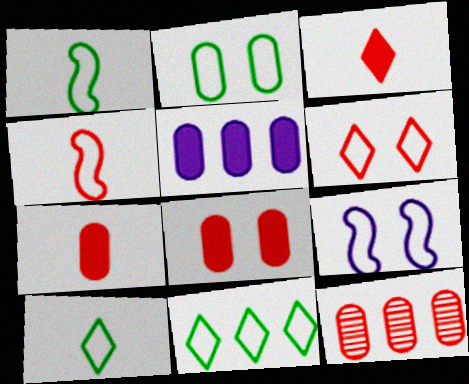[[1, 2, 11], 
[2, 6, 9]]